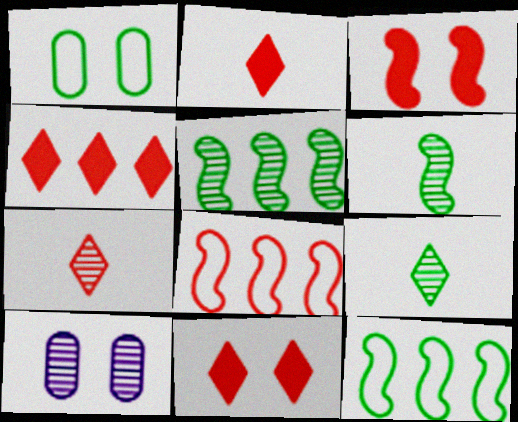[[2, 4, 11], 
[2, 10, 12], 
[5, 7, 10]]